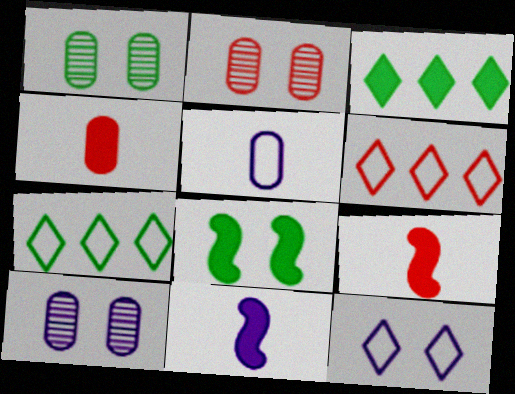[[1, 2, 10], 
[1, 6, 11], 
[2, 6, 9], 
[2, 7, 11], 
[2, 8, 12], 
[7, 9, 10]]